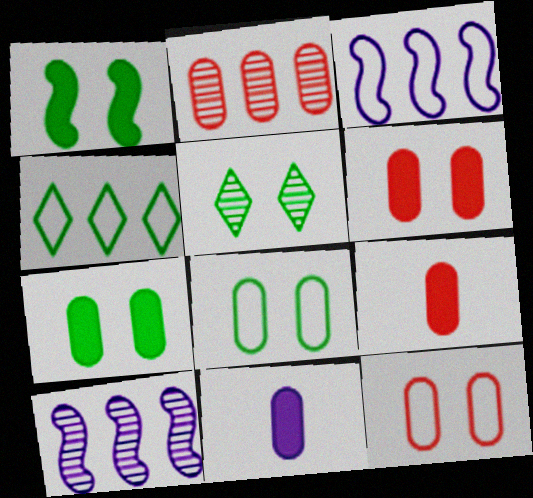[[1, 5, 8], 
[2, 8, 11], 
[2, 9, 12], 
[3, 5, 9]]